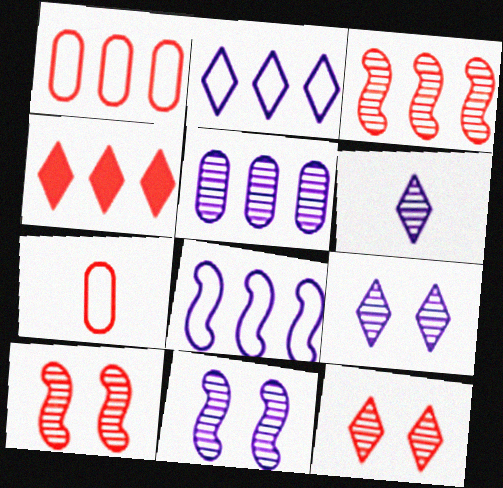[[1, 3, 4], 
[4, 7, 10], 
[5, 6, 11]]